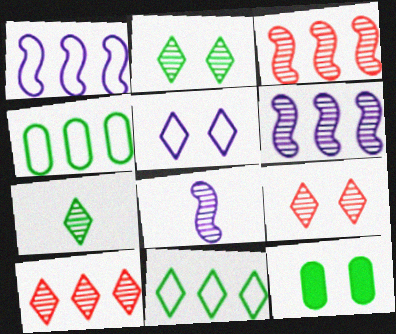[]